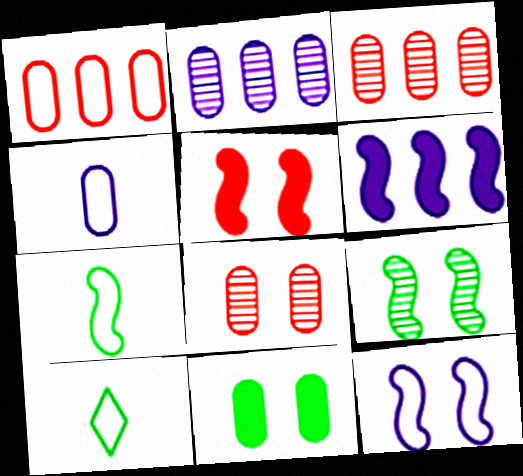[[1, 10, 12], 
[2, 5, 10], 
[3, 4, 11], 
[5, 9, 12], 
[6, 8, 10]]